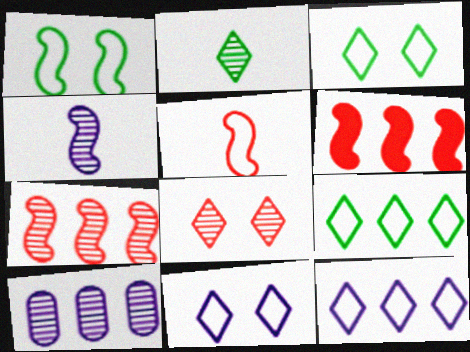[[1, 4, 6], 
[6, 9, 10]]